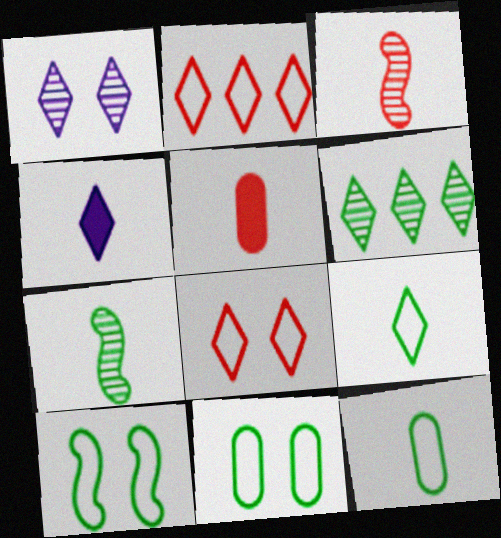[[3, 4, 12], 
[4, 6, 8]]